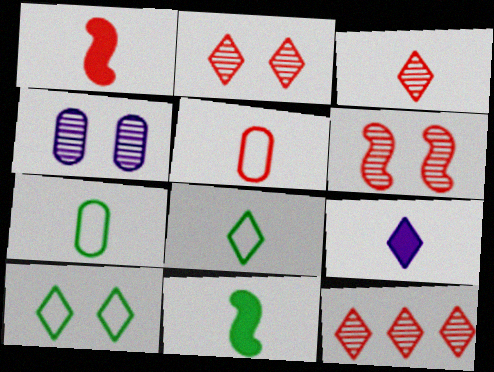[[1, 3, 5], 
[2, 3, 12], 
[3, 8, 9], 
[9, 10, 12]]